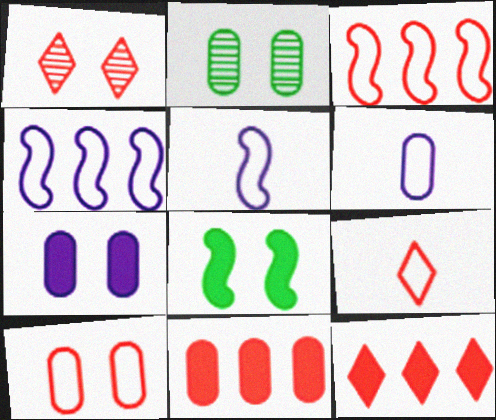[[1, 9, 12], 
[2, 5, 12], 
[2, 6, 11], 
[2, 7, 10], 
[3, 9, 10]]